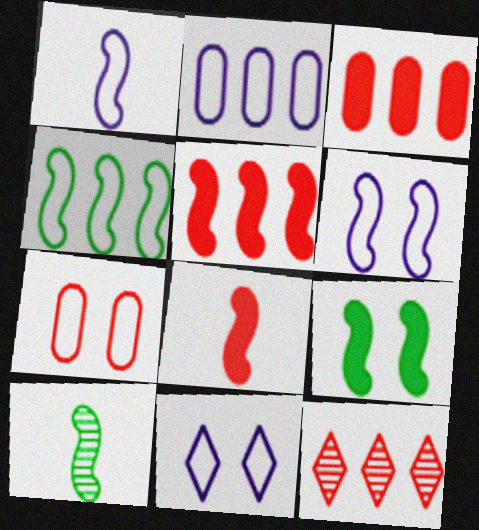[[1, 2, 11], 
[1, 8, 10], 
[3, 10, 11], 
[4, 9, 10], 
[5, 6, 10], 
[7, 8, 12]]